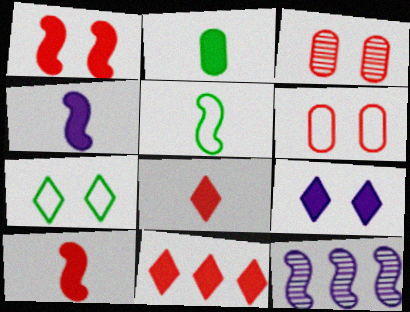[[1, 5, 12], 
[2, 4, 8]]